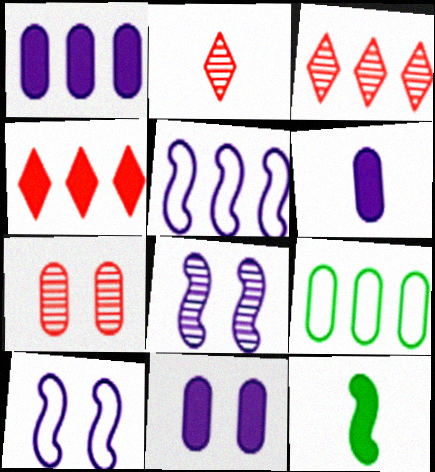[[1, 6, 11], 
[4, 11, 12], 
[6, 7, 9]]